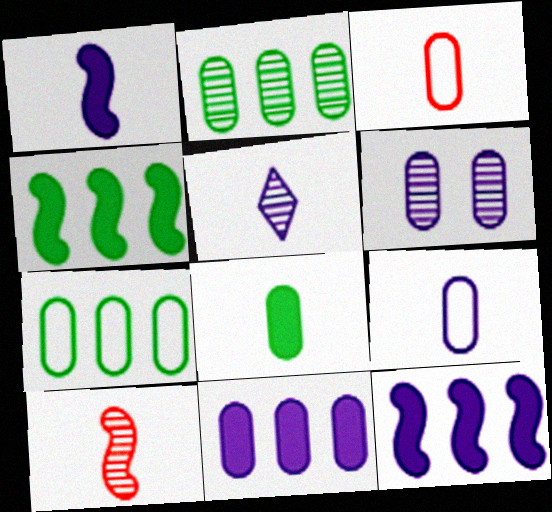[[1, 5, 9], 
[6, 9, 11]]